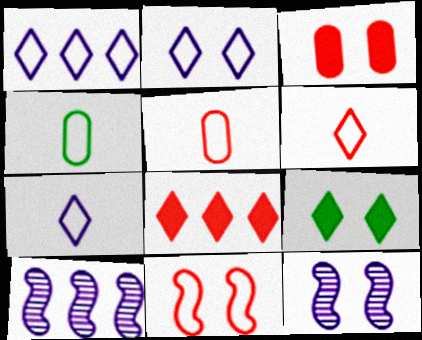[[1, 2, 7], 
[1, 4, 11], 
[4, 8, 12], 
[5, 9, 10]]